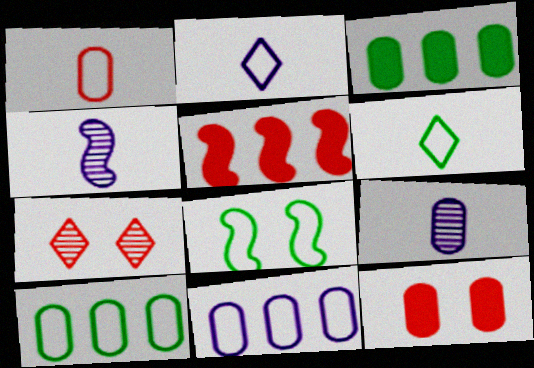[[1, 5, 7], 
[4, 5, 8], 
[6, 8, 10], 
[9, 10, 12]]